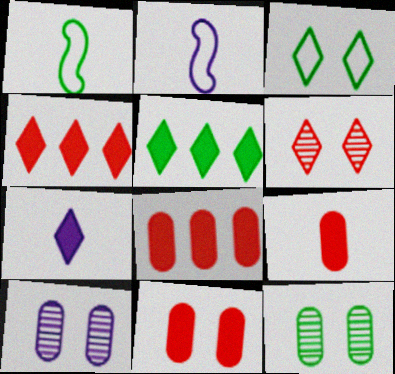[[1, 4, 10], 
[1, 5, 12], 
[2, 4, 12], 
[8, 9, 11]]